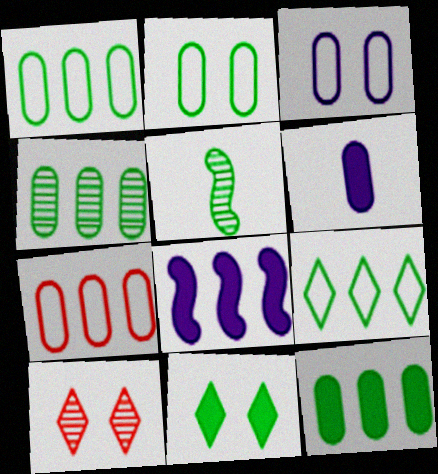[[1, 4, 12], 
[1, 5, 11]]